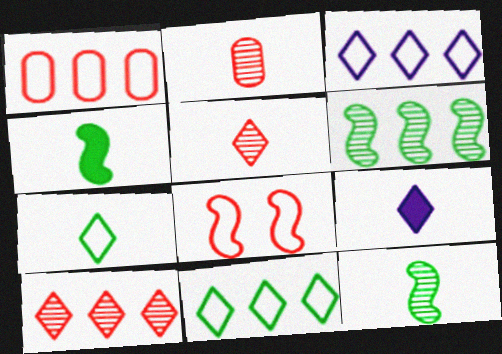[[5, 7, 9]]